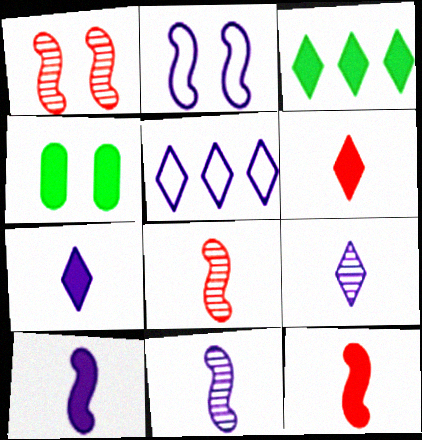[[4, 5, 8]]